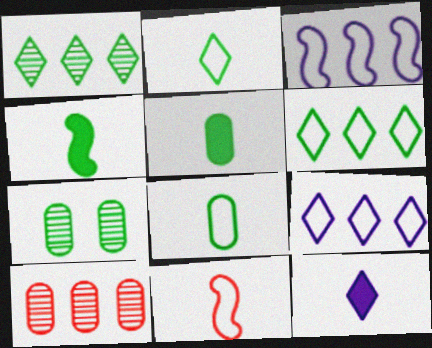[[4, 6, 7]]